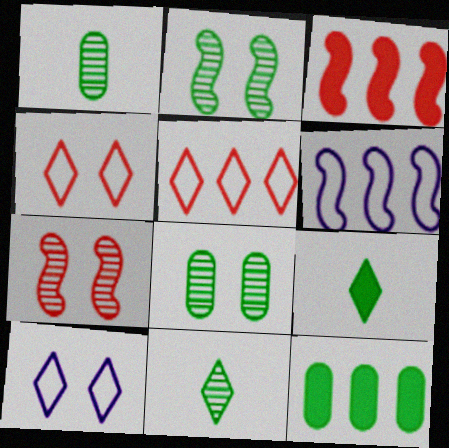[[1, 3, 10]]